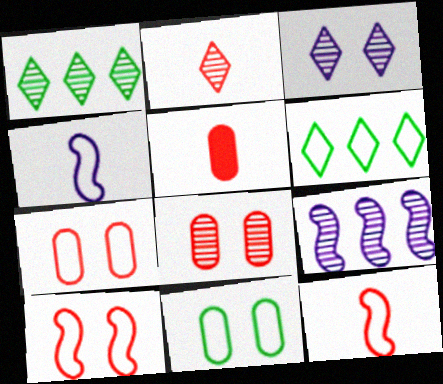[[1, 2, 3], 
[2, 5, 12], 
[4, 6, 7]]